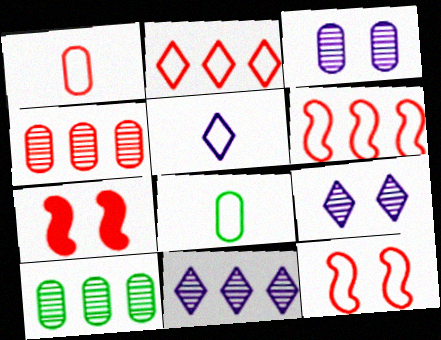[[1, 2, 12], 
[5, 7, 10], 
[7, 8, 11]]